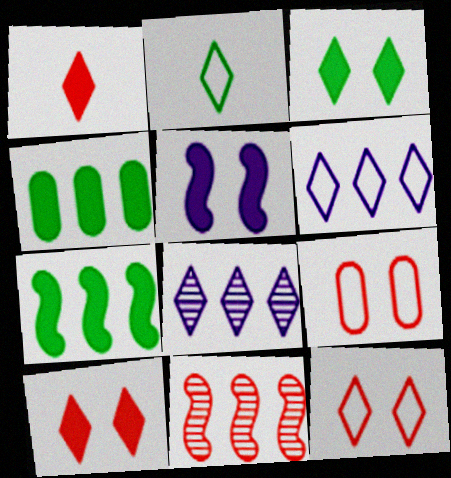[[1, 4, 5], 
[1, 9, 11], 
[2, 6, 12], 
[2, 8, 10], 
[4, 6, 11]]